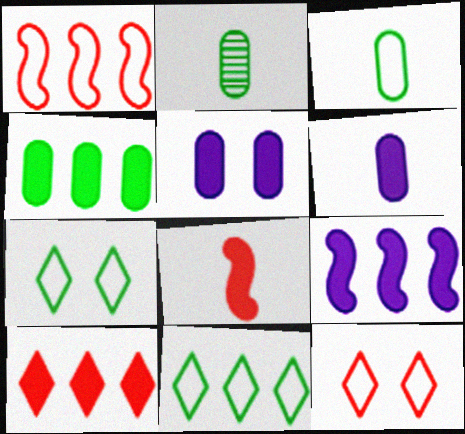[[2, 9, 12], 
[4, 9, 10]]